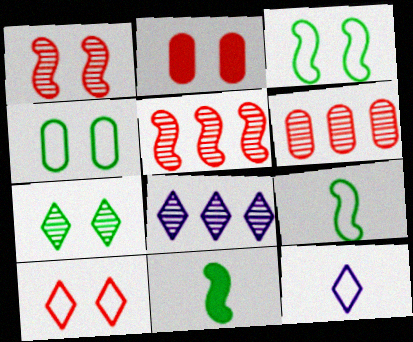[[1, 2, 10], 
[2, 8, 9]]